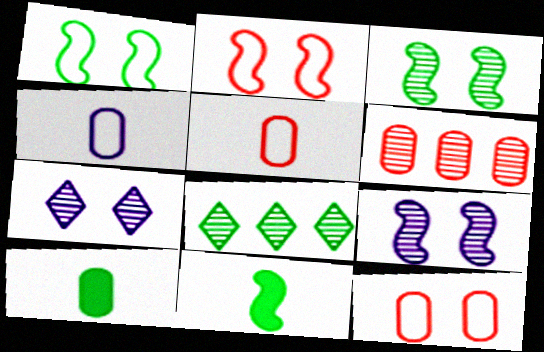[[1, 8, 10]]